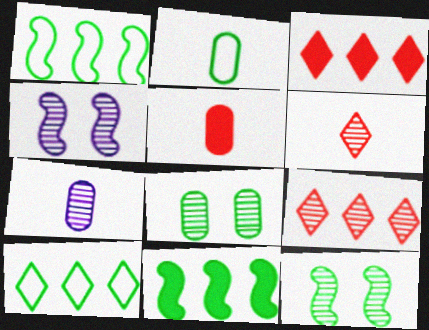[[2, 3, 4], 
[2, 5, 7], 
[4, 5, 10], 
[7, 9, 12]]